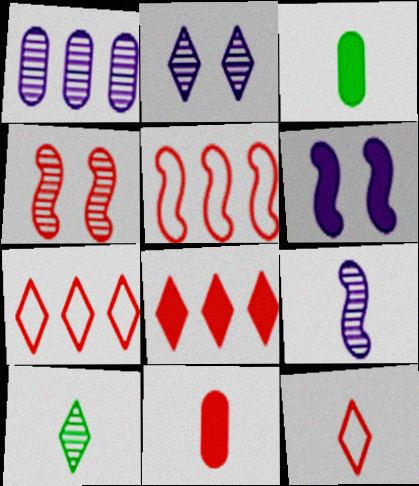[[1, 2, 9], 
[1, 4, 10], 
[2, 3, 5], 
[3, 6, 8], 
[3, 9, 12], 
[4, 7, 11]]